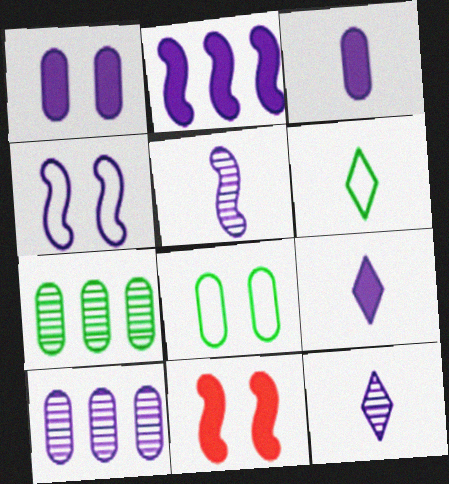[[1, 2, 9], 
[2, 4, 5], 
[4, 9, 10], 
[6, 10, 11]]